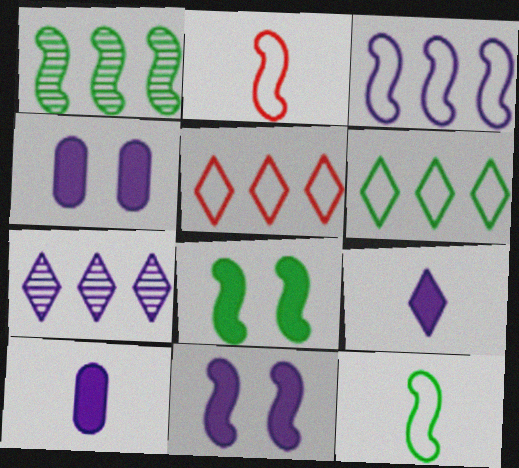[[1, 2, 11], 
[1, 8, 12]]